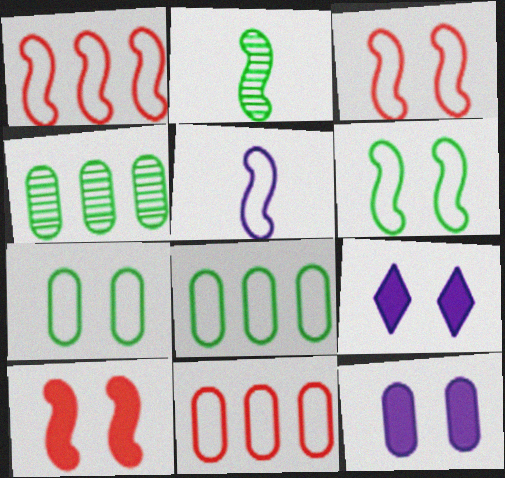[[1, 5, 6], 
[2, 9, 11]]